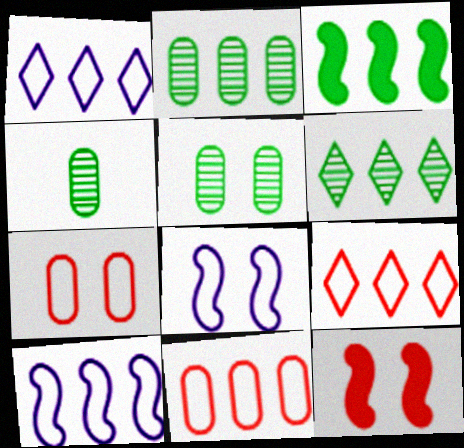[[1, 4, 12], 
[2, 4, 5]]